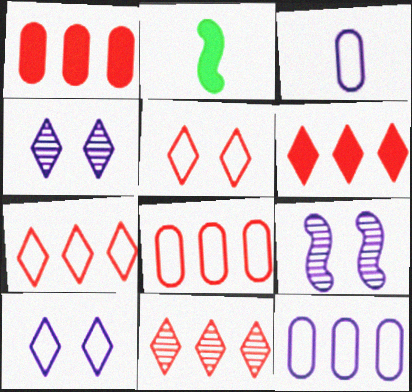[[2, 4, 8], 
[6, 7, 11]]